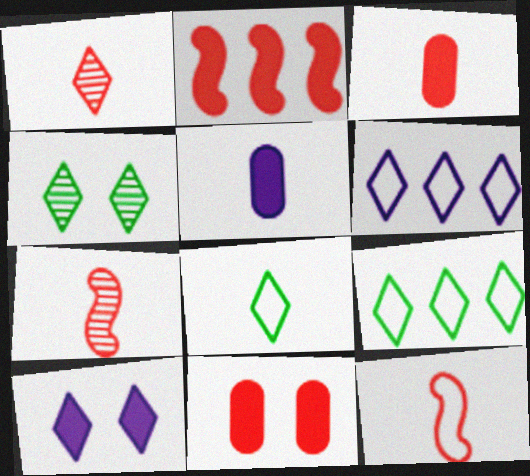[[1, 3, 12], 
[1, 9, 10], 
[5, 7, 8]]